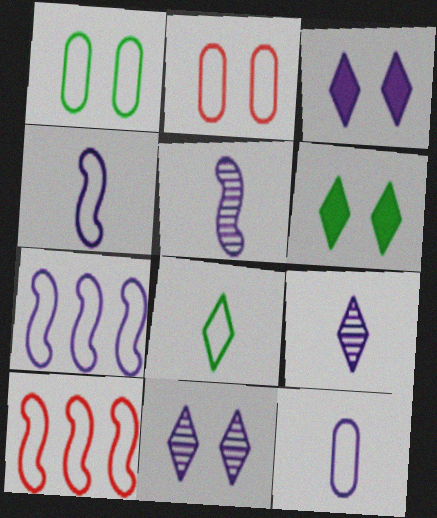[[2, 7, 8]]